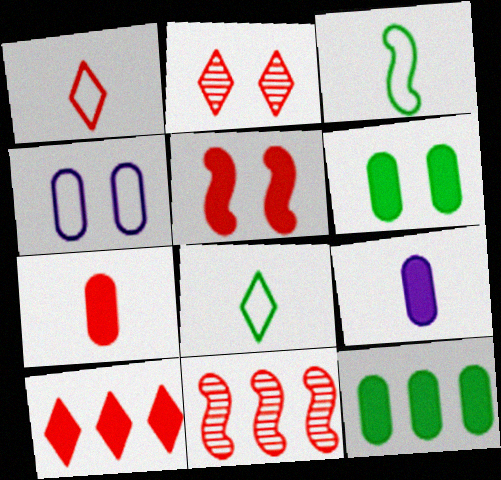[[1, 2, 10], 
[5, 7, 10]]